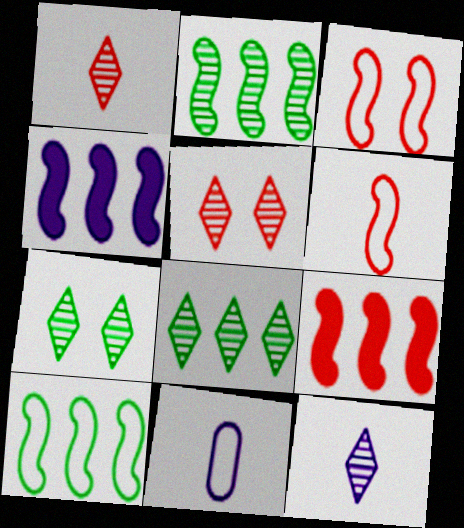[[5, 8, 12], 
[7, 9, 11]]